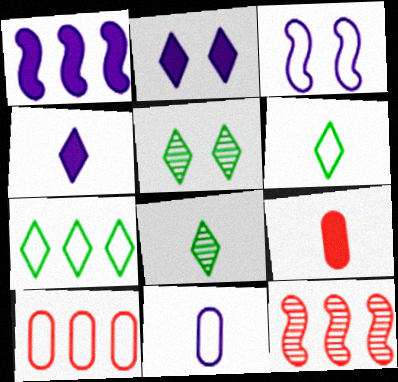[[3, 6, 10]]